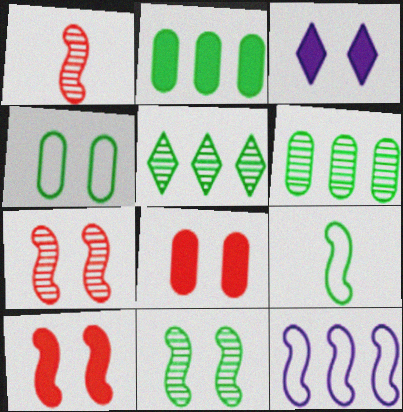[[3, 4, 7]]